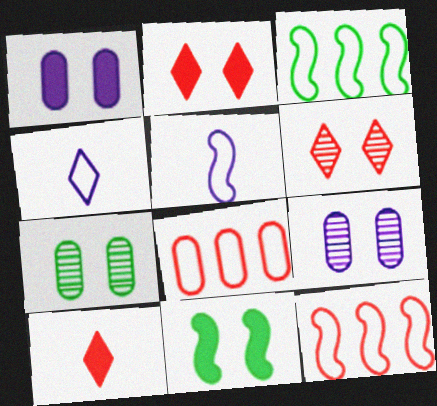[[1, 2, 11], 
[3, 9, 10]]